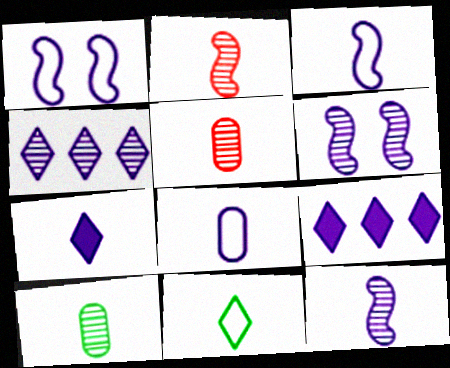[[6, 8, 9], 
[7, 8, 12]]